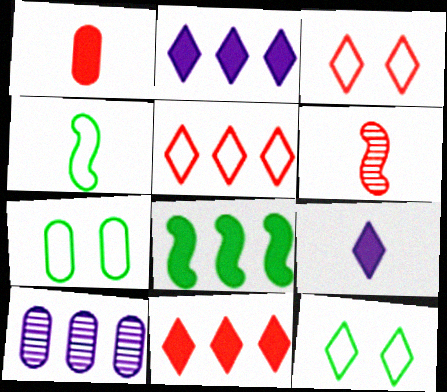[[1, 7, 10], 
[2, 6, 7], 
[5, 8, 10]]